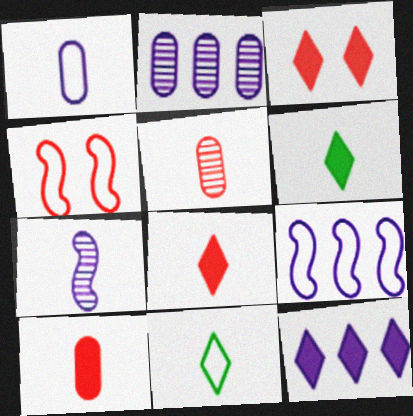[[2, 4, 6], 
[2, 9, 12], 
[3, 6, 12], 
[7, 10, 11]]